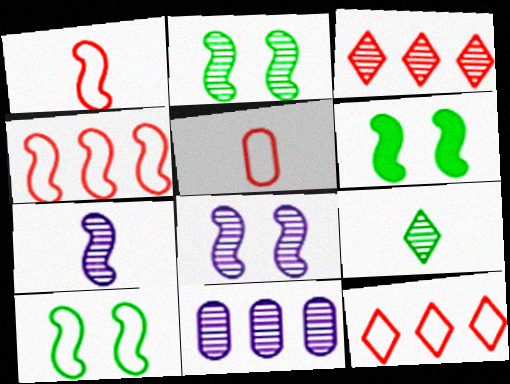[[2, 6, 10], 
[4, 6, 7]]